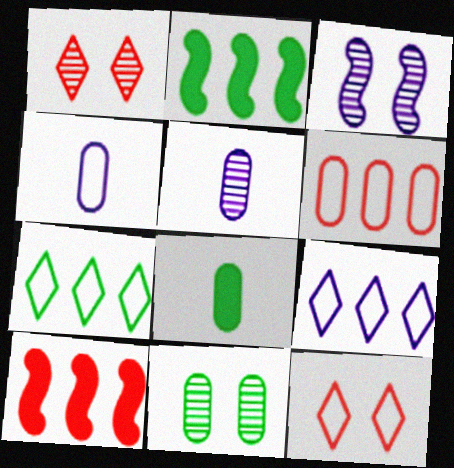[[1, 2, 4], 
[1, 3, 11], 
[2, 5, 12]]